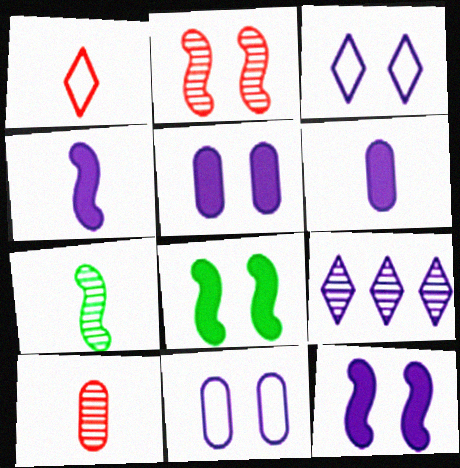[[1, 6, 7], 
[4, 9, 11]]